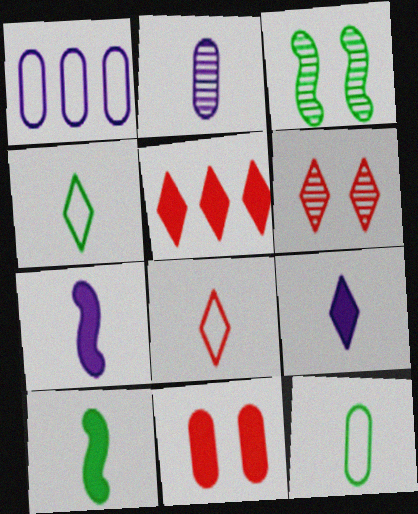[[1, 6, 10], 
[2, 8, 10], 
[5, 6, 8]]